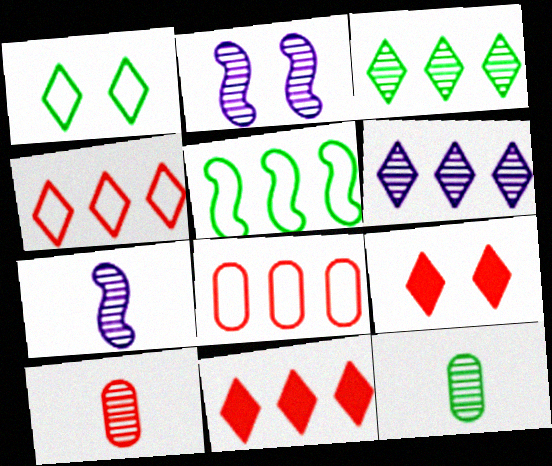[[2, 3, 10]]